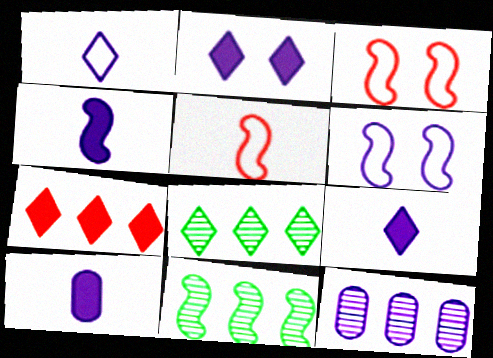[[3, 4, 11], 
[3, 8, 10], 
[4, 9, 10], 
[6, 9, 12]]